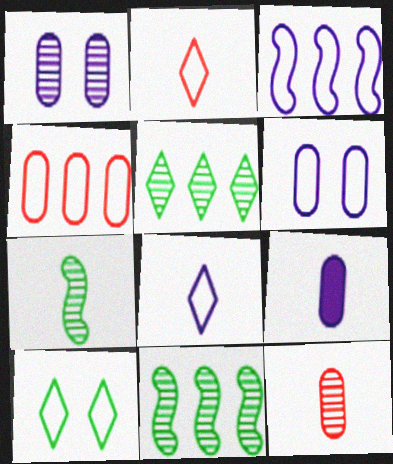[[2, 7, 9], 
[3, 6, 8]]